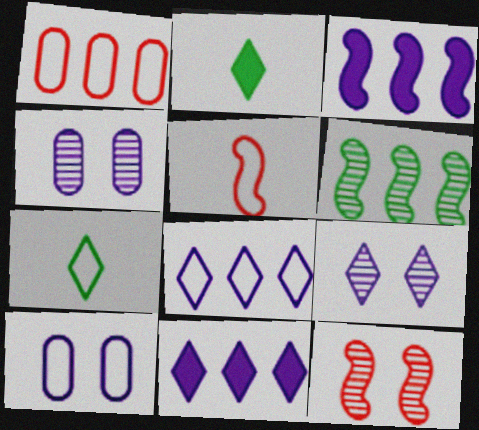[[1, 6, 11]]